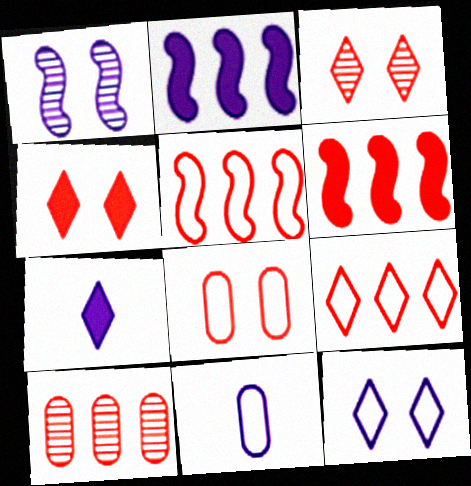[[6, 9, 10]]